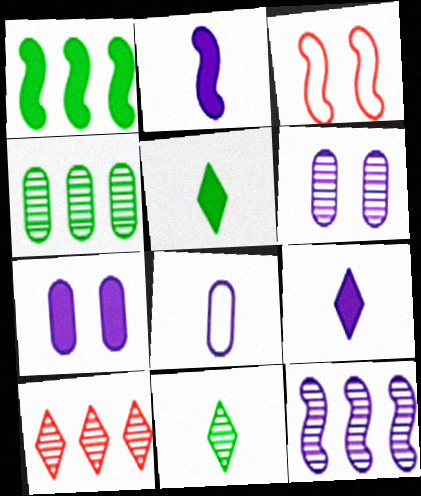[[3, 4, 9], 
[4, 10, 12]]